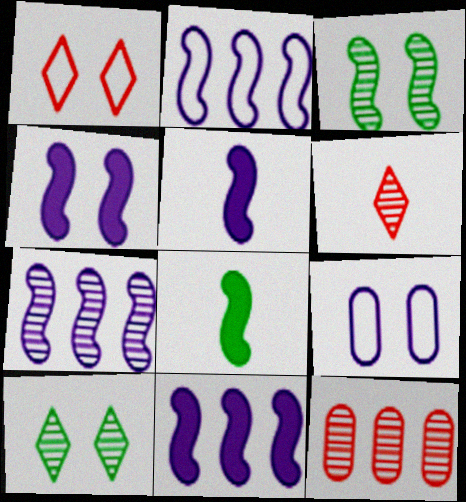[[2, 7, 11], 
[4, 5, 11]]